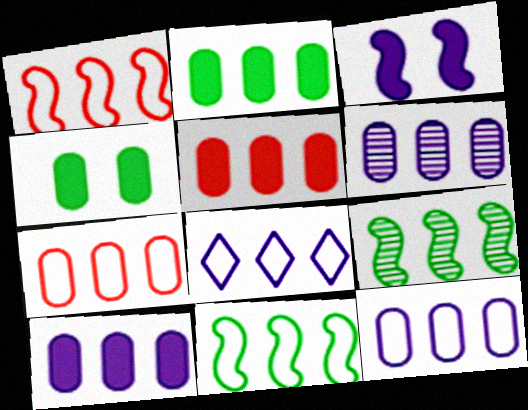[[2, 5, 10], 
[2, 6, 7], 
[5, 8, 9], 
[6, 10, 12], 
[7, 8, 11]]